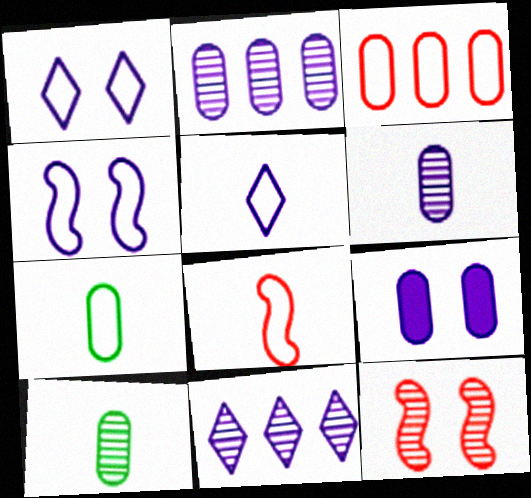[[3, 9, 10], 
[5, 7, 8], 
[10, 11, 12]]